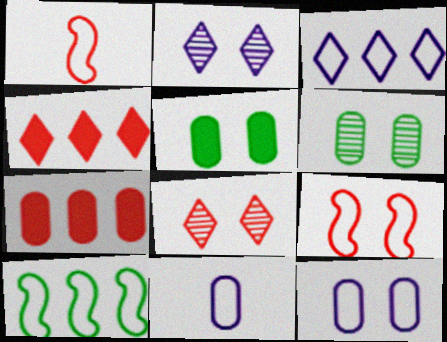[[1, 7, 8], 
[2, 5, 9], 
[6, 7, 11]]